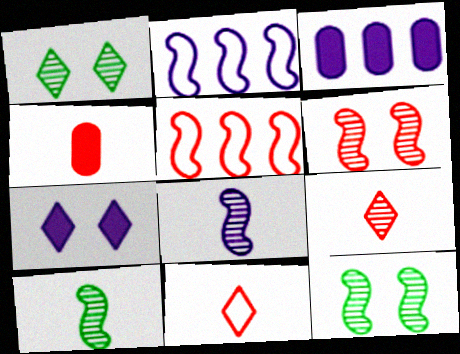[[1, 2, 4], 
[3, 11, 12]]